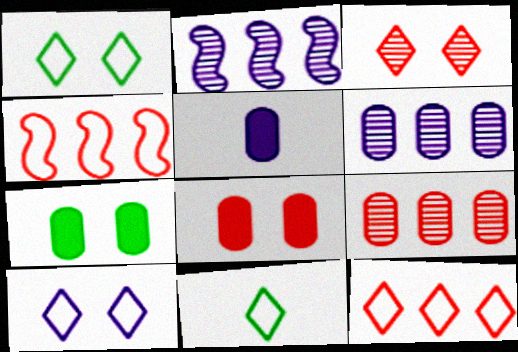[[2, 5, 10], 
[2, 8, 11], 
[10, 11, 12]]